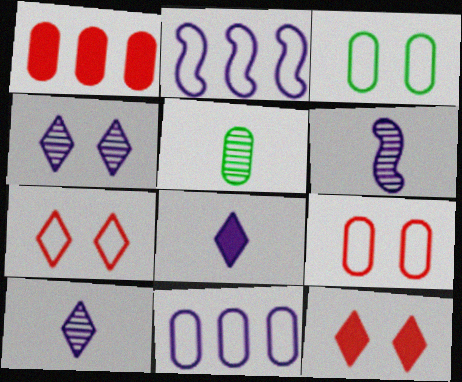[[2, 5, 12]]